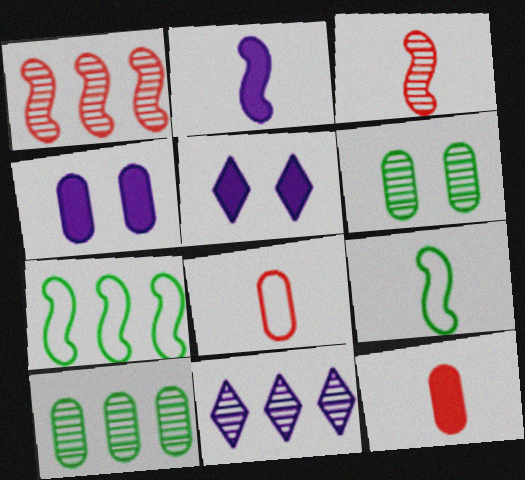[[1, 10, 11], 
[2, 3, 9], 
[3, 6, 11], 
[4, 8, 10]]